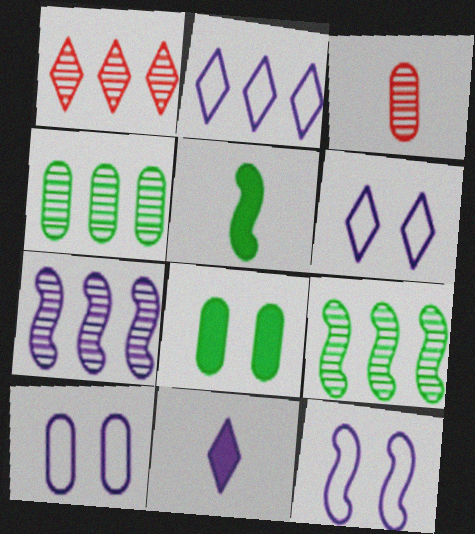[[1, 4, 7], 
[1, 5, 10], 
[6, 10, 12], 
[7, 10, 11]]